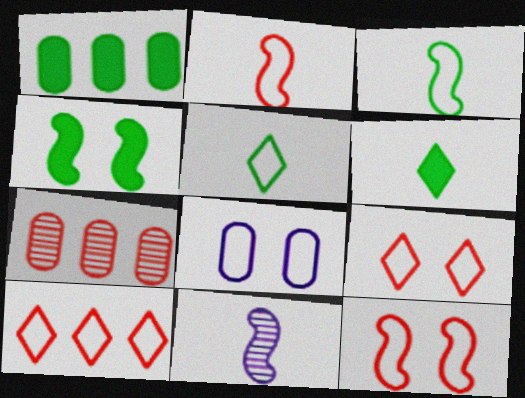[[1, 4, 6], 
[1, 9, 11], 
[3, 8, 10]]